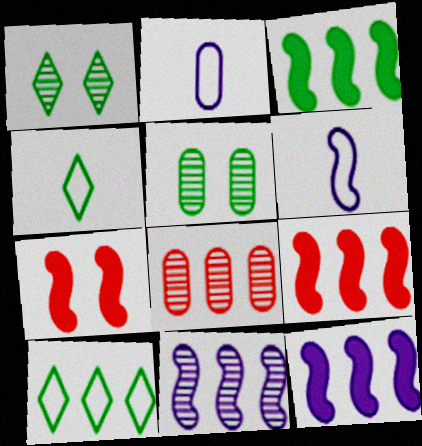[[1, 2, 9], 
[3, 4, 5], 
[3, 9, 12], 
[8, 10, 12]]